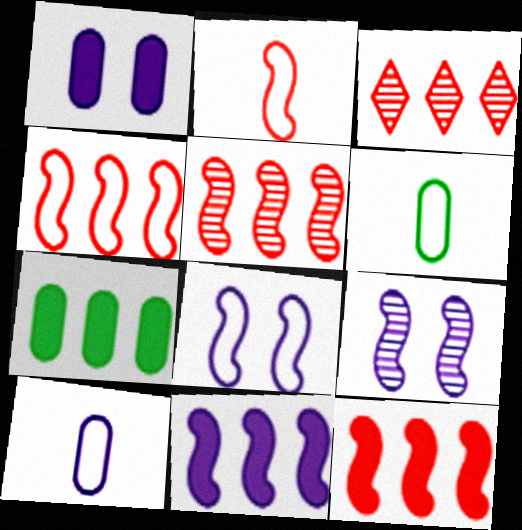[[4, 5, 12]]